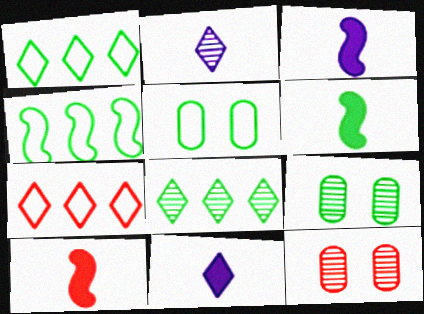[[1, 3, 12], 
[1, 6, 9], 
[3, 6, 10], 
[3, 7, 9], 
[4, 11, 12], 
[5, 6, 8], 
[7, 10, 12]]